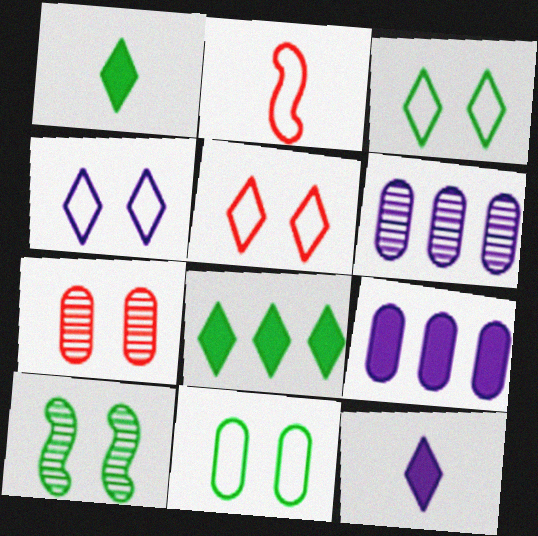[[3, 4, 5]]